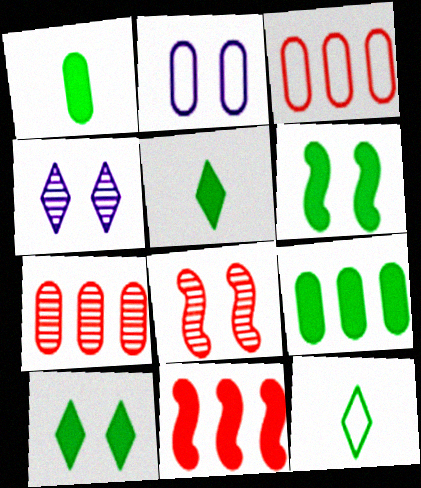[[1, 2, 7], 
[2, 8, 10], 
[5, 6, 9]]